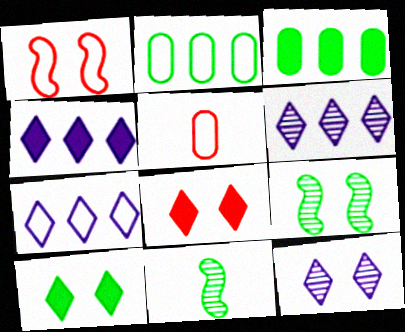[[2, 10, 11], 
[4, 5, 9], 
[4, 6, 7]]